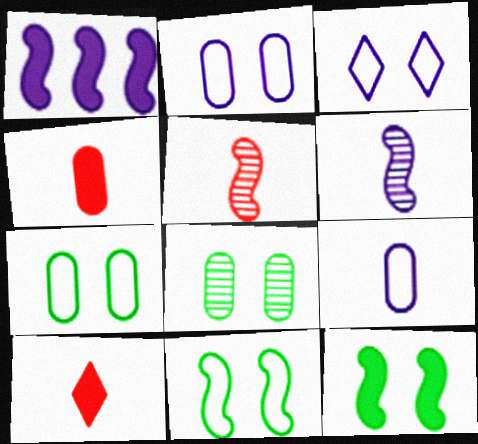[[1, 5, 11]]